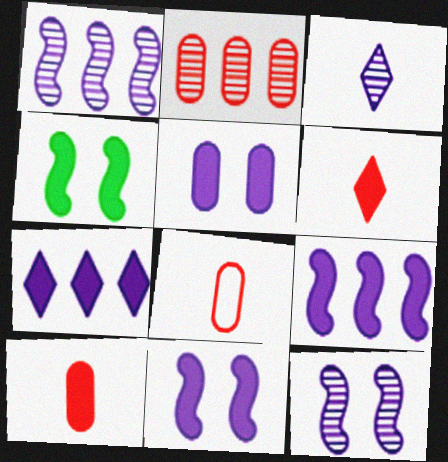[[4, 7, 10]]